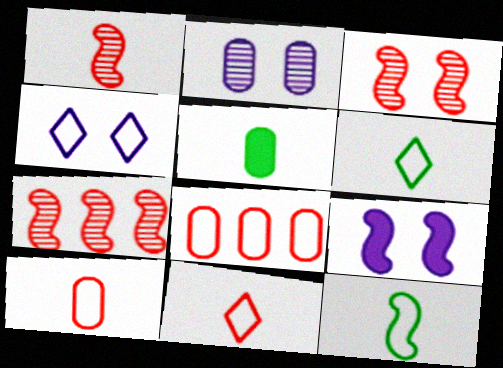[[1, 3, 7], 
[2, 4, 9], 
[2, 5, 8], 
[4, 5, 7], 
[4, 8, 12], 
[7, 9, 12]]